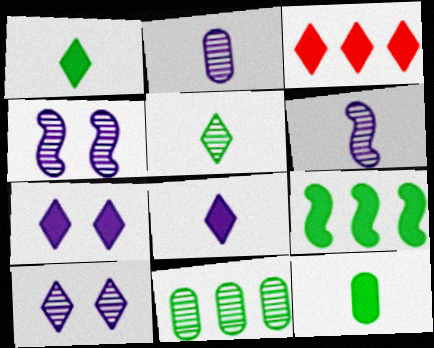[[1, 3, 7]]